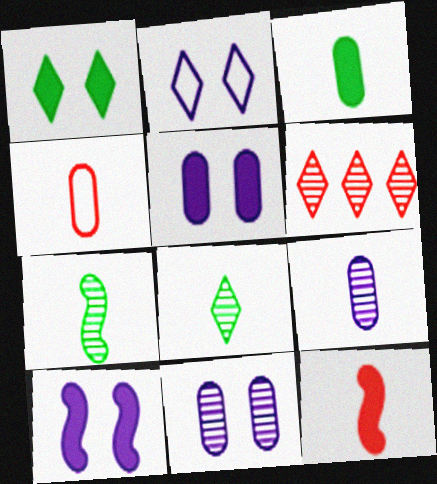[[2, 10, 11], 
[3, 4, 9], 
[6, 7, 11]]